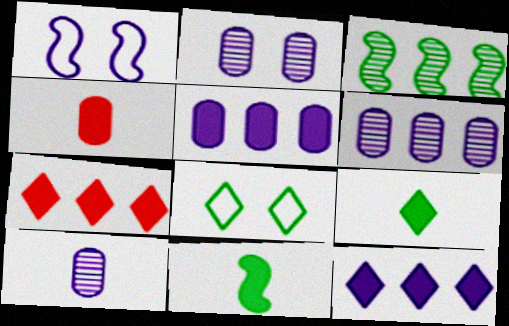[[1, 10, 12], 
[2, 6, 10]]